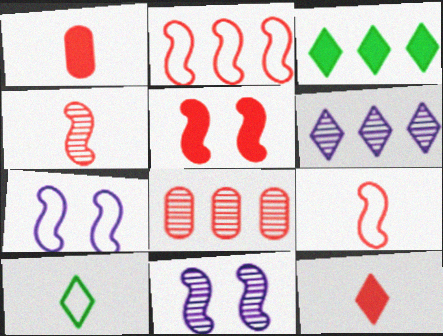[[2, 4, 5]]